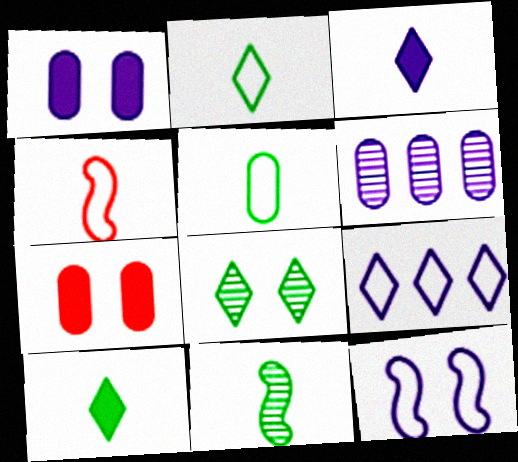[[3, 6, 12], 
[5, 6, 7], 
[5, 10, 11], 
[7, 8, 12], 
[7, 9, 11]]